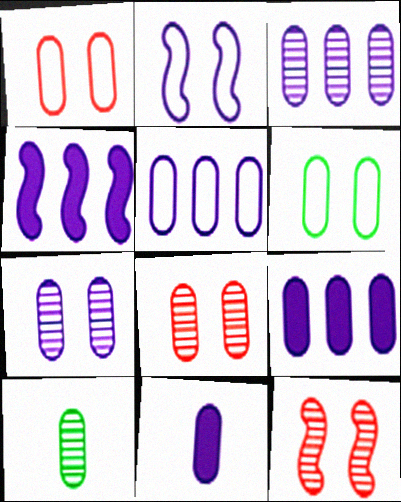[[1, 9, 10], 
[3, 5, 9], 
[3, 8, 10], 
[5, 7, 11]]